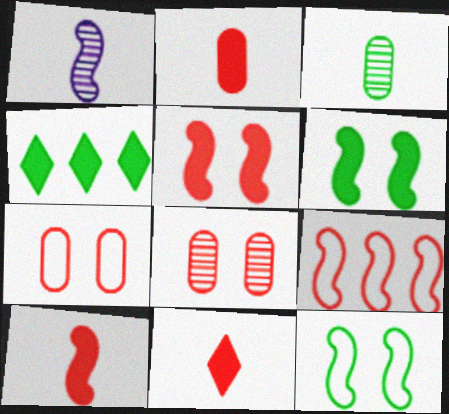[[1, 4, 7], 
[1, 6, 9], 
[2, 10, 11], 
[3, 4, 12], 
[8, 9, 11]]